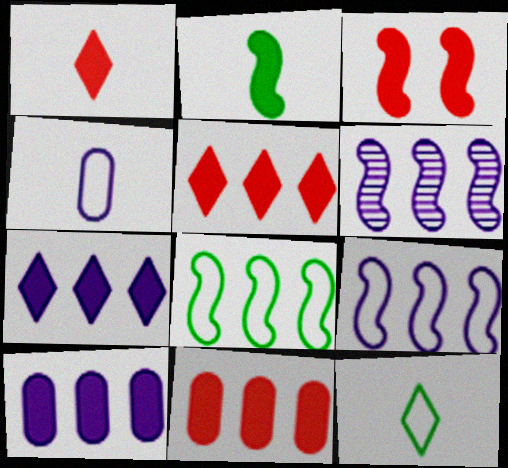[[1, 3, 11]]